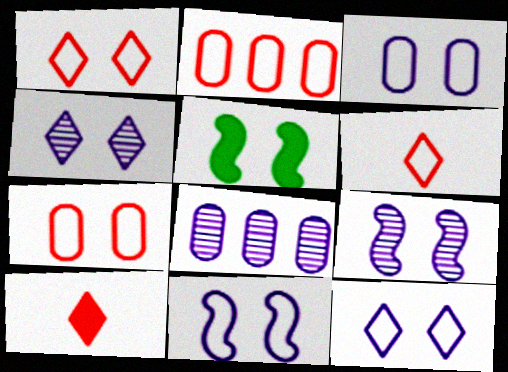[[3, 11, 12], 
[4, 5, 7], 
[5, 6, 8]]